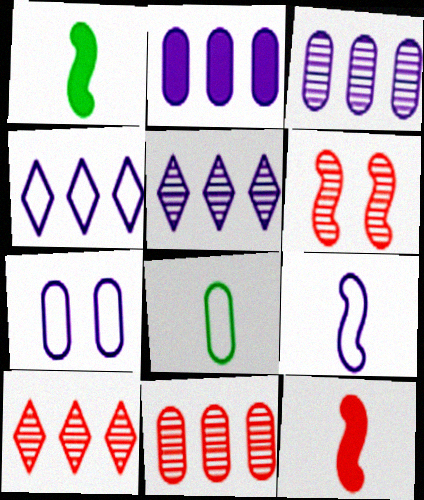[[1, 7, 10], 
[4, 7, 9]]